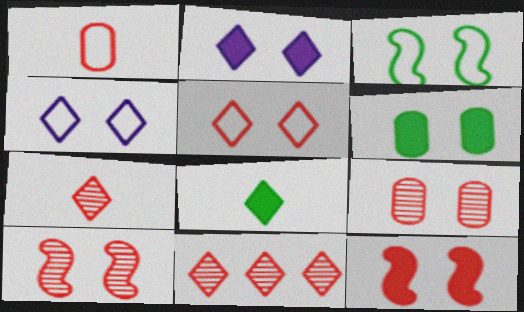[[1, 11, 12], 
[2, 3, 9], 
[2, 6, 12], 
[4, 6, 10], 
[4, 8, 11], 
[5, 9, 12]]